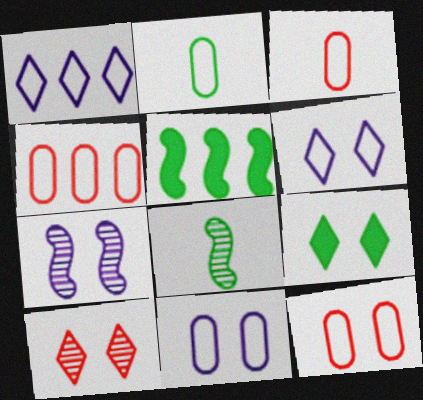[[2, 4, 11], 
[3, 4, 12], 
[6, 9, 10], 
[7, 9, 12]]